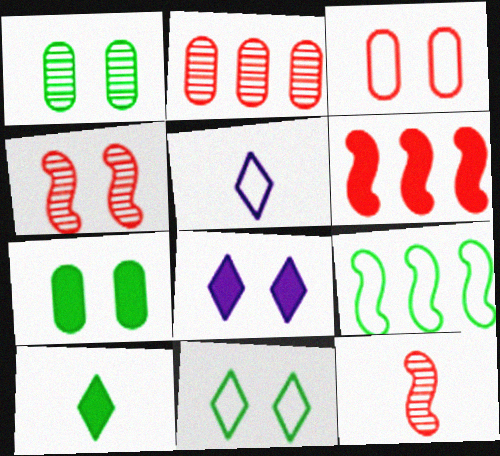[[1, 5, 6], 
[1, 9, 10], 
[3, 5, 9]]